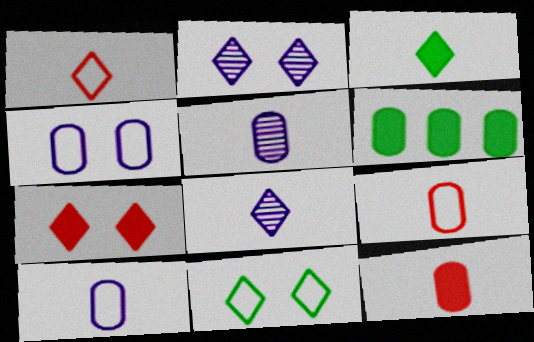[[1, 3, 8], 
[2, 7, 11]]